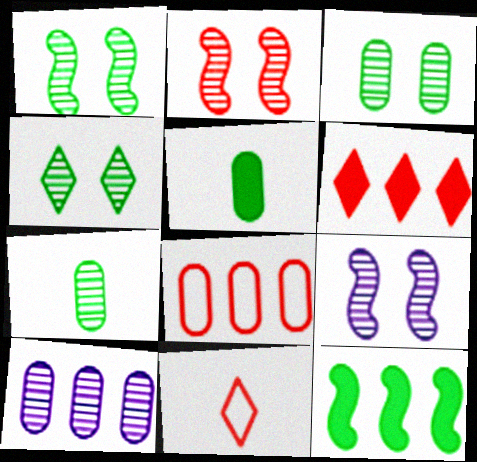[[1, 2, 9], 
[1, 3, 4]]